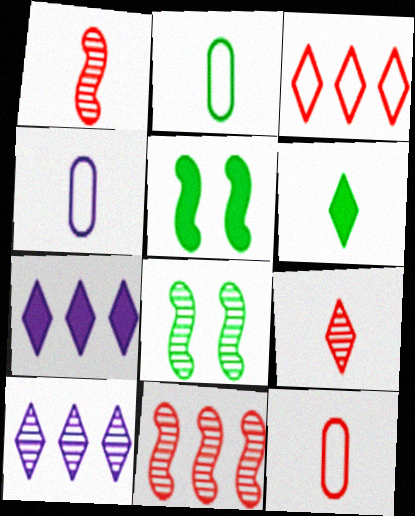[[1, 4, 6], 
[2, 4, 12], 
[5, 10, 12], 
[7, 8, 12]]